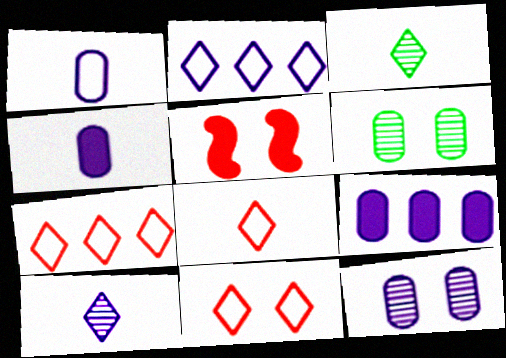[[1, 9, 12], 
[7, 8, 11]]